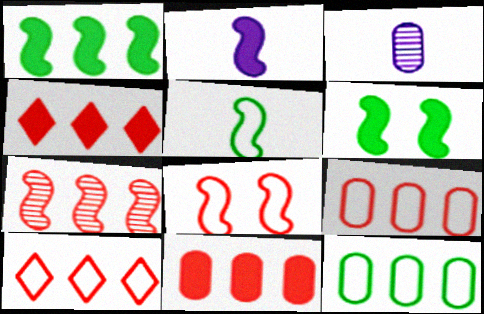[[3, 6, 10], 
[4, 7, 9], 
[7, 10, 11]]